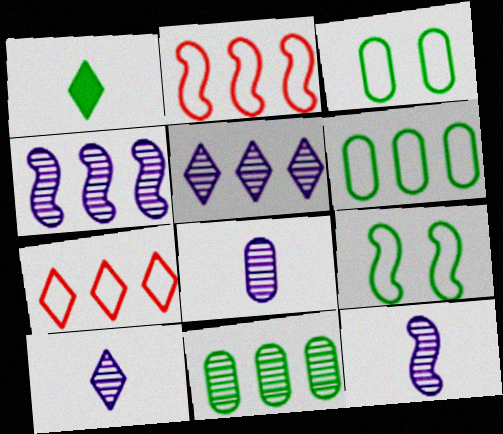[[1, 9, 11], 
[8, 10, 12]]